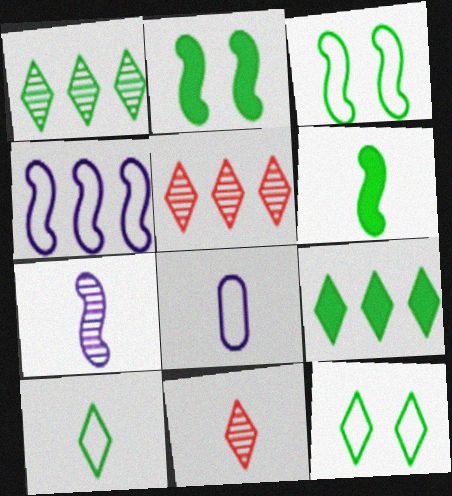[[2, 5, 8], 
[6, 8, 11]]